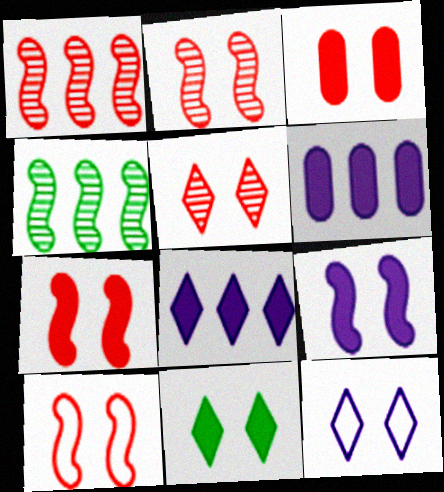[[2, 7, 10], 
[3, 5, 10], 
[3, 9, 11], 
[5, 11, 12]]